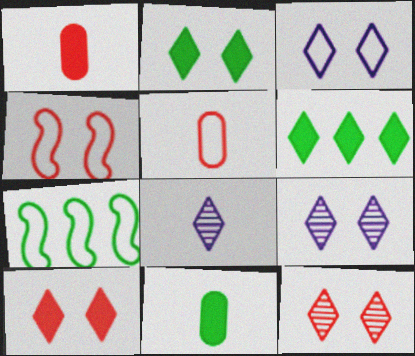[[1, 7, 9], 
[2, 3, 12], 
[3, 5, 7]]